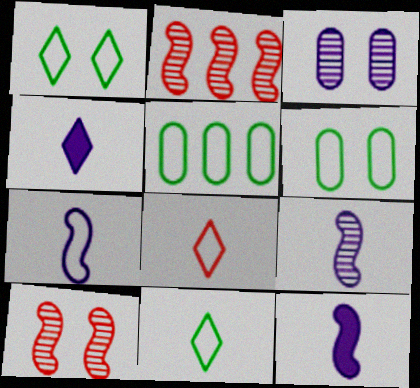[[2, 4, 6], 
[4, 5, 10], 
[7, 9, 12]]